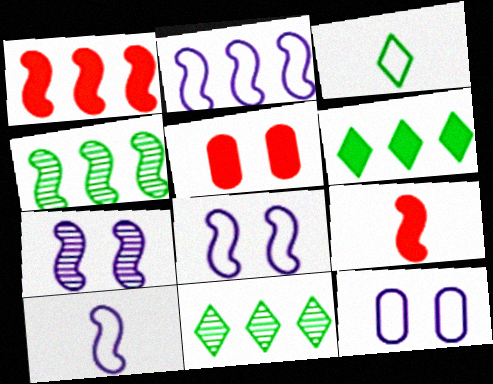[[1, 2, 4], 
[2, 8, 10], 
[4, 8, 9], 
[5, 10, 11], 
[9, 11, 12]]